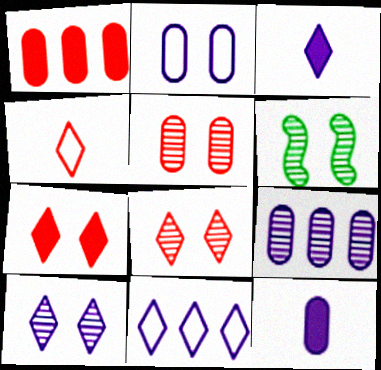[[2, 6, 7], 
[2, 9, 12], 
[3, 10, 11], 
[5, 6, 10]]